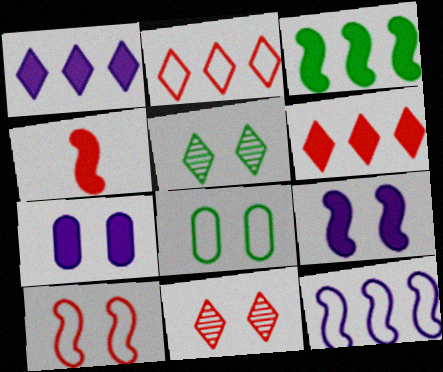[[3, 4, 9], 
[5, 7, 10], 
[8, 9, 11]]